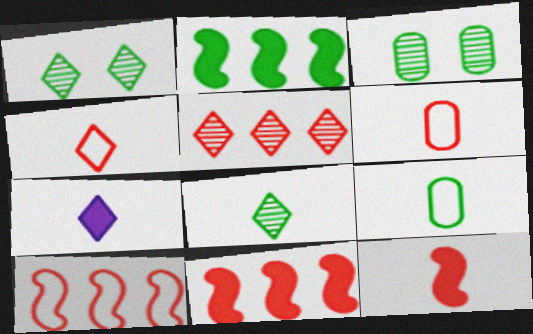[[1, 2, 9], 
[3, 7, 10], 
[4, 7, 8]]